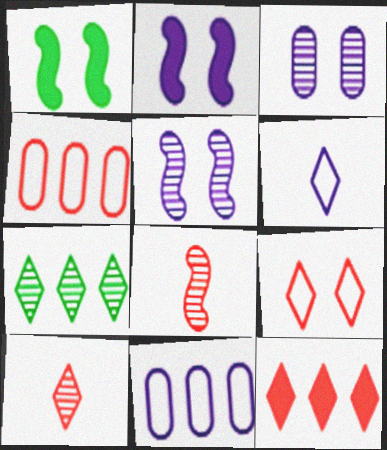[[1, 3, 9], 
[1, 10, 11], 
[3, 7, 8], 
[9, 10, 12]]